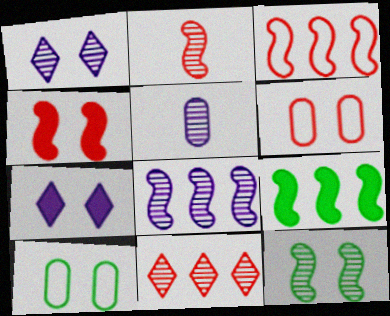[[1, 4, 10], 
[1, 5, 8], 
[2, 3, 4], 
[2, 8, 12], 
[3, 8, 9], 
[5, 11, 12], 
[6, 7, 12]]